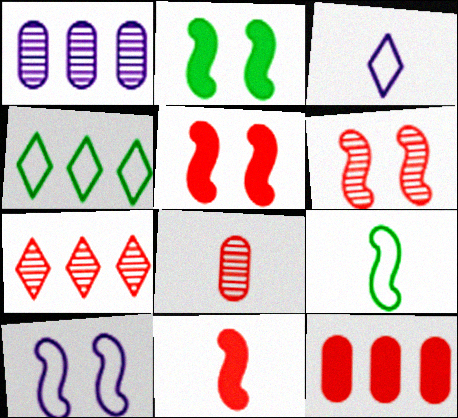[[2, 6, 10], 
[6, 7, 8]]